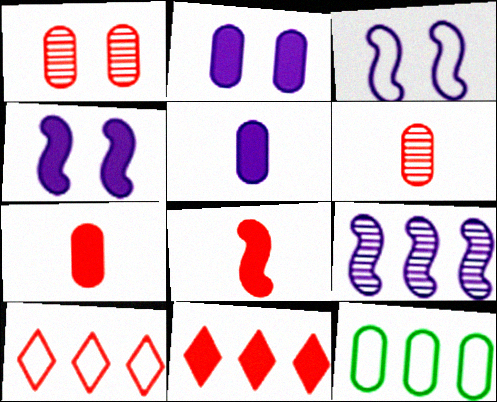[[1, 5, 12], 
[1, 8, 10], 
[2, 6, 12], 
[9, 11, 12]]